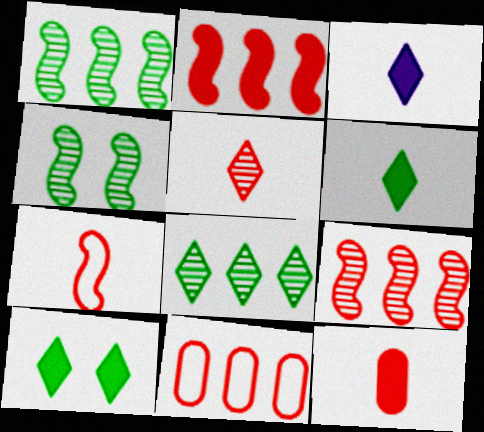[[3, 4, 11], 
[5, 7, 12]]